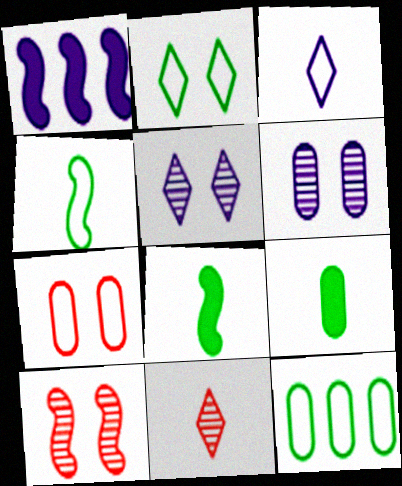[[1, 3, 6], 
[1, 4, 10], 
[2, 4, 12]]